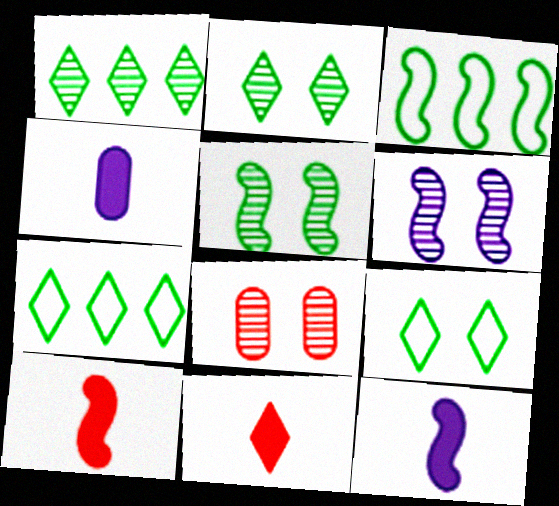[[2, 6, 8], 
[3, 6, 10], 
[7, 8, 12]]